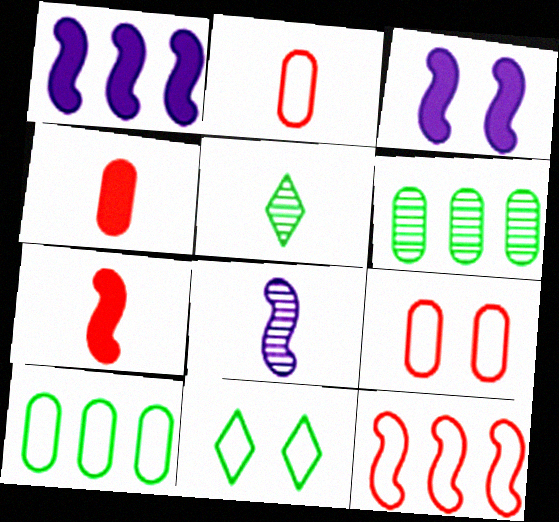[[1, 5, 9]]